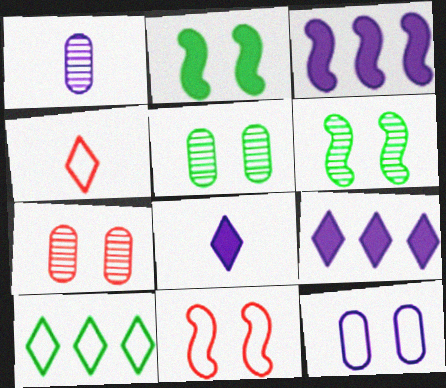[[3, 4, 5]]